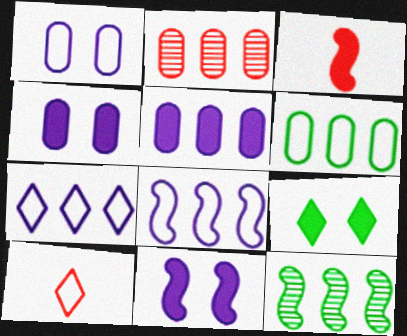[[2, 5, 6], 
[3, 5, 9], 
[4, 10, 12]]